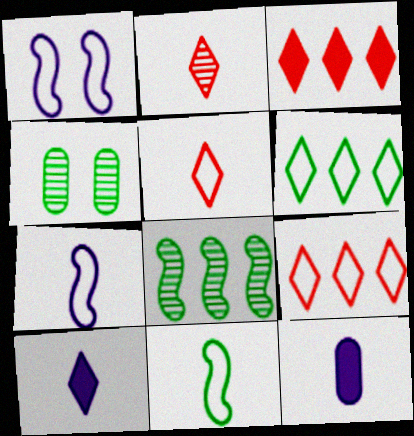[[2, 11, 12], 
[3, 4, 7]]